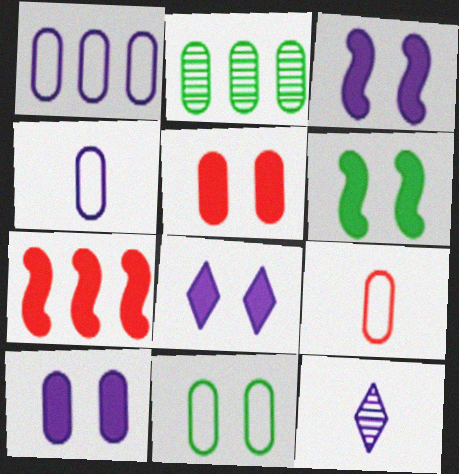[[1, 3, 12], 
[1, 9, 11], 
[2, 4, 5], 
[2, 9, 10], 
[3, 8, 10], 
[5, 6, 8], 
[7, 11, 12]]